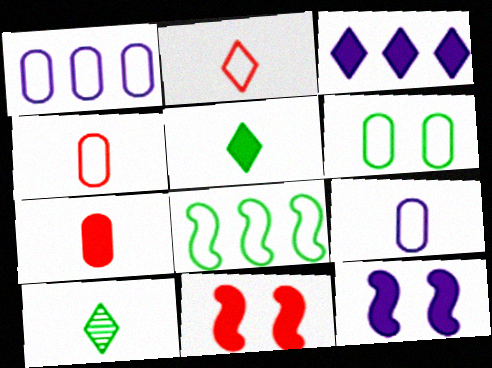[[1, 4, 6], 
[1, 10, 11]]